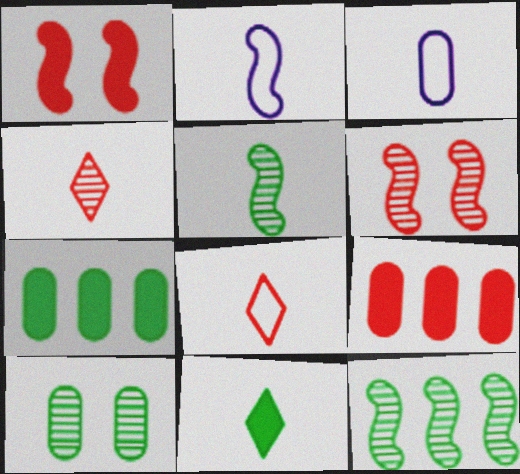[[1, 2, 12], 
[3, 9, 10], 
[6, 8, 9]]